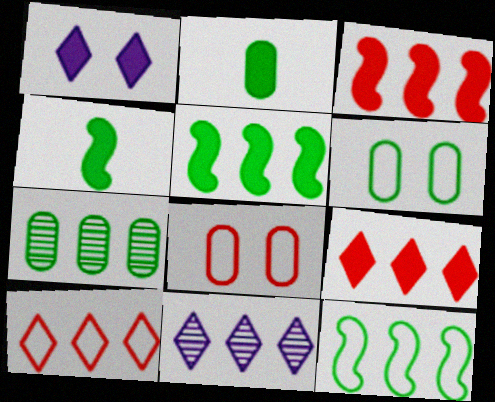[[1, 2, 3], 
[2, 6, 7], 
[4, 8, 11]]